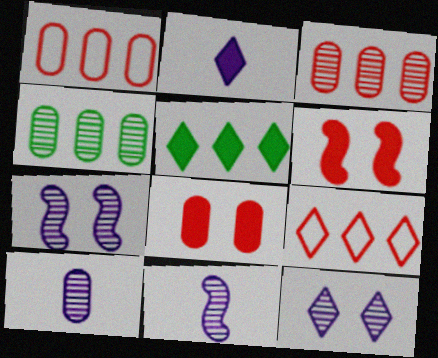[]